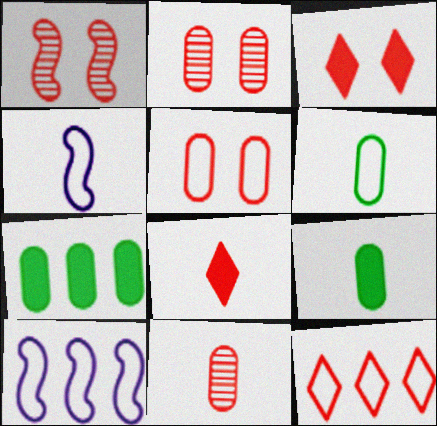[[1, 3, 5]]